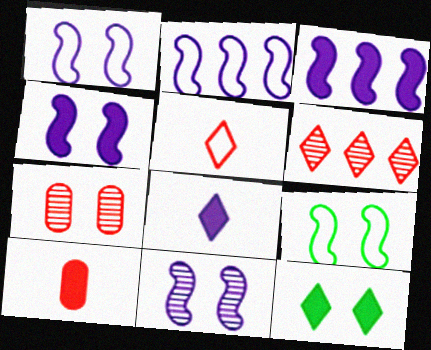[[1, 4, 11], 
[1, 7, 12], 
[3, 10, 12]]